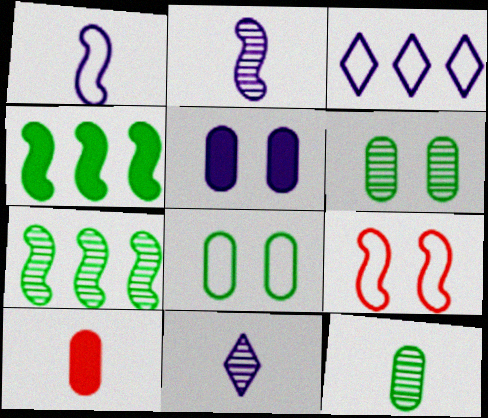[[2, 3, 5], 
[2, 4, 9]]